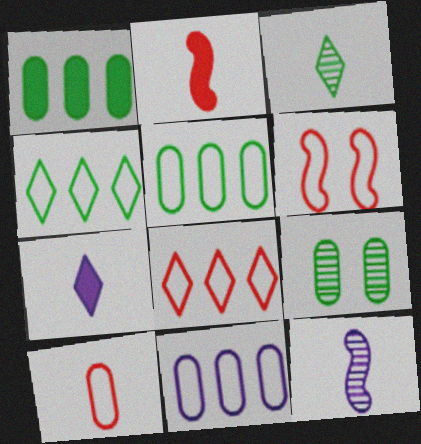[[6, 8, 10]]